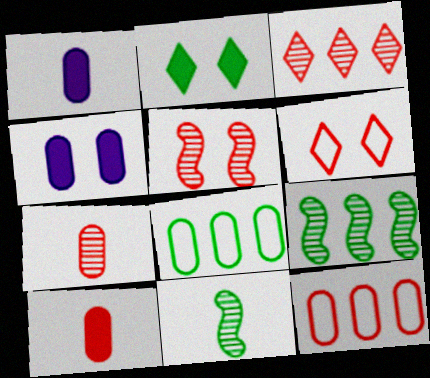[[1, 6, 9], 
[2, 8, 11], 
[3, 5, 7], 
[4, 7, 8]]